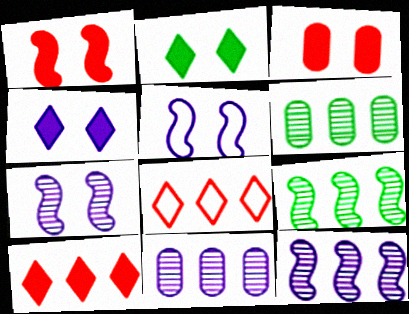[]